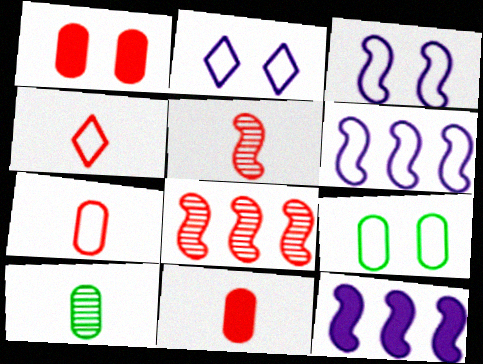[[1, 4, 8], 
[4, 5, 11], 
[4, 6, 9]]